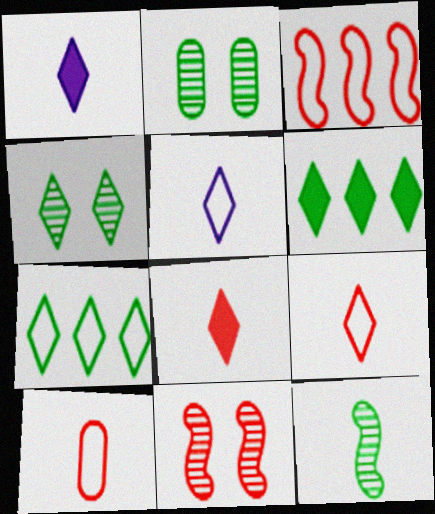[[1, 2, 3], 
[1, 10, 12]]